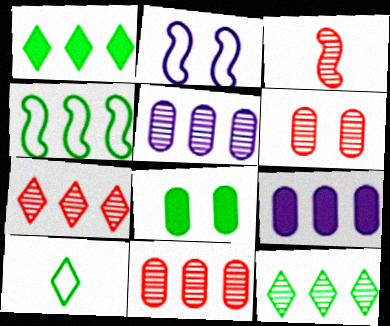[[3, 6, 7], 
[4, 7, 9]]